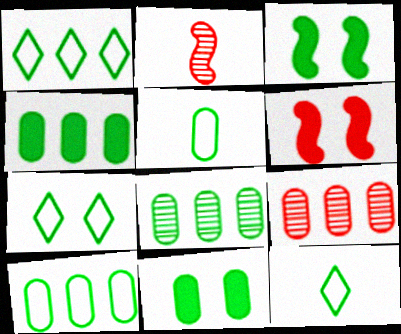[[1, 7, 12], 
[3, 8, 12], 
[4, 8, 10], 
[5, 8, 11]]